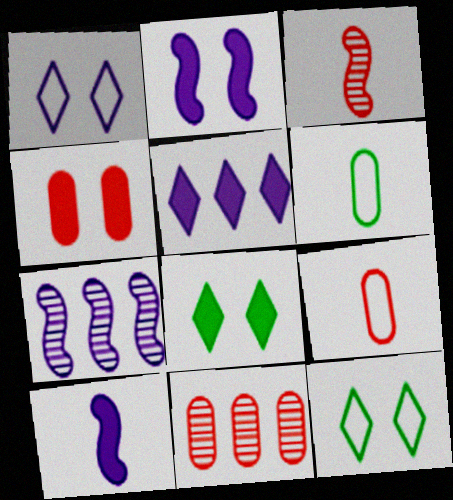[[2, 4, 8], 
[4, 9, 11], 
[7, 8, 9], 
[10, 11, 12]]